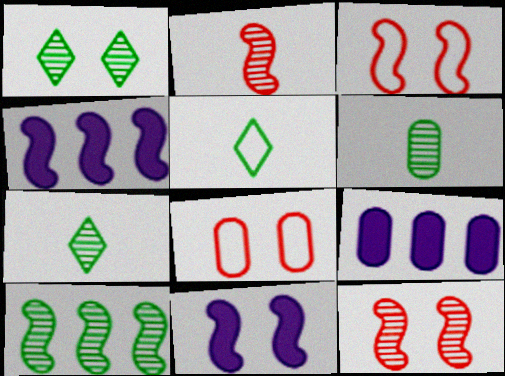[[1, 6, 10], 
[1, 8, 11], 
[3, 7, 9], 
[4, 7, 8], 
[5, 9, 12], 
[6, 8, 9]]